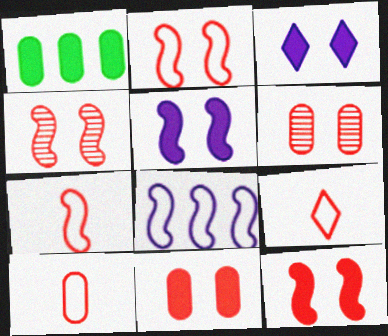[[2, 4, 12], 
[7, 9, 10]]